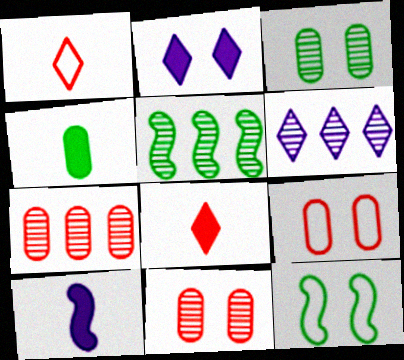[[2, 11, 12], 
[4, 8, 10], 
[5, 6, 7]]